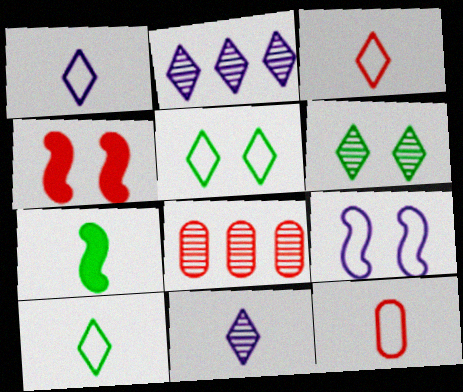[[1, 3, 10], 
[3, 4, 8], 
[7, 11, 12]]